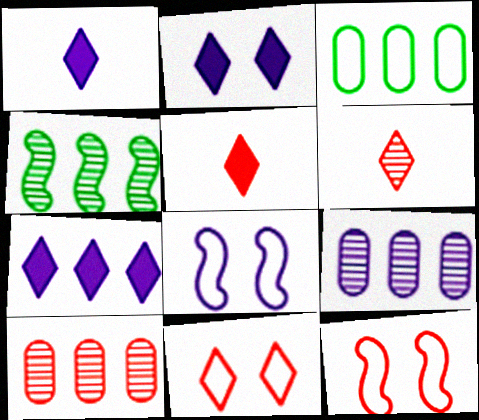[[1, 2, 7], 
[1, 8, 9], 
[5, 10, 12]]